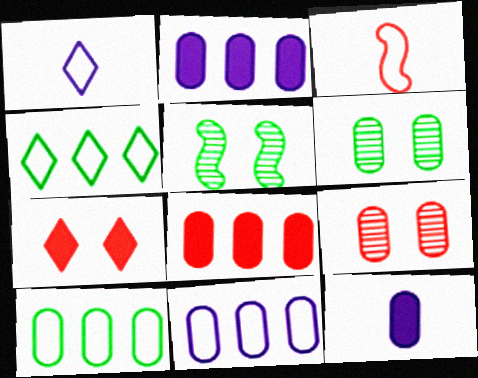[[1, 5, 8], 
[9, 10, 12]]